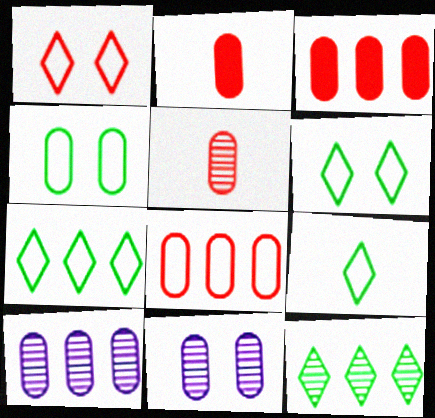[[2, 4, 10], 
[6, 7, 9]]